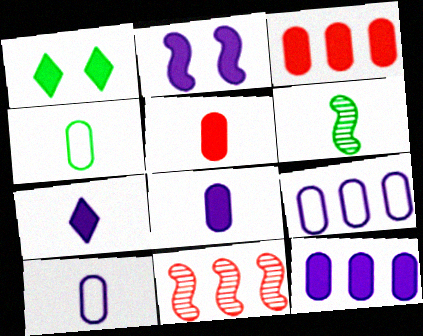[[1, 10, 11], 
[2, 7, 12]]